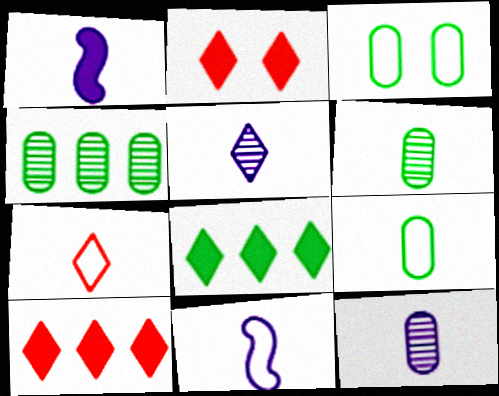[[1, 6, 7], 
[2, 4, 11], 
[7, 9, 11]]